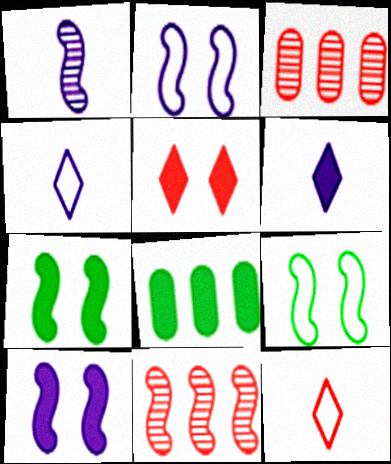[[3, 4, 7], 
[3, 6, 9]]